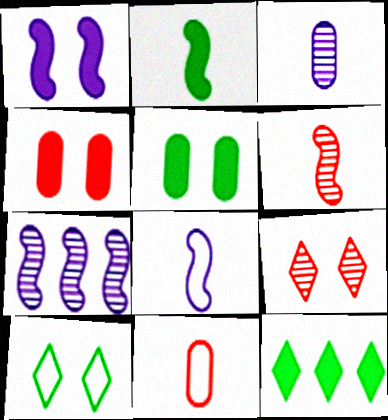[[1, 7, 8], 
[2, 5, 12], 
[2, 6, 8]]